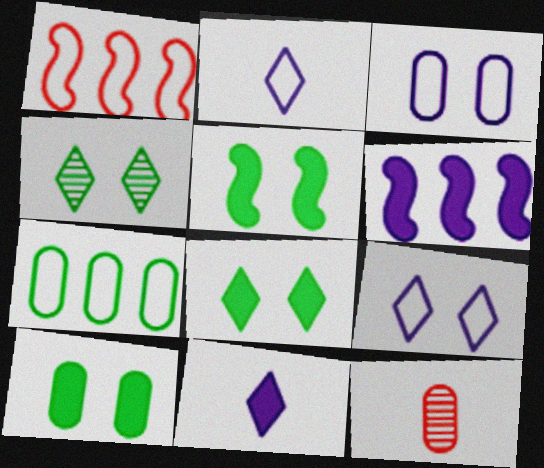[[5, 8, 10]]